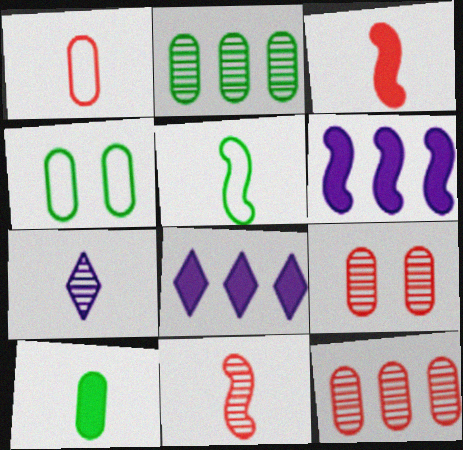[[2, 4, 10], 
[4, 8, 11], 
[5, 8, 9]]